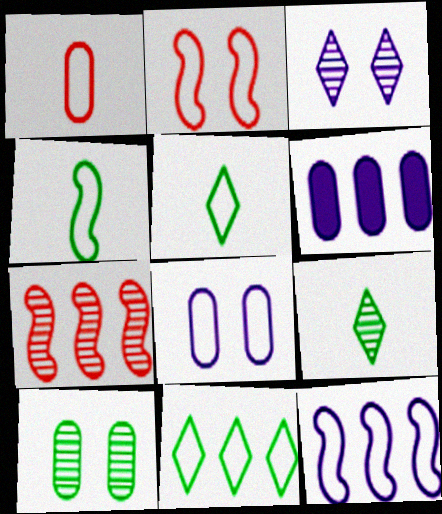[[1, 6, 10], 
[2, 4, 12], 
[2, 6, 9], 
[6, 7, 11]]